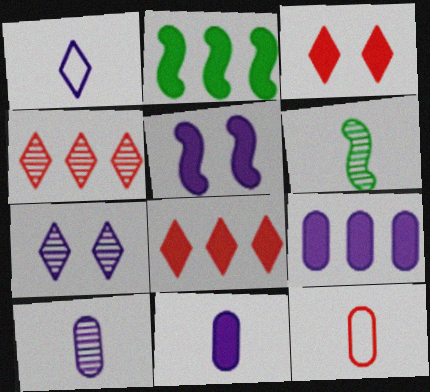[[2, 3, 11], 
[2, 7, 12], 
[2, 8, 9]]